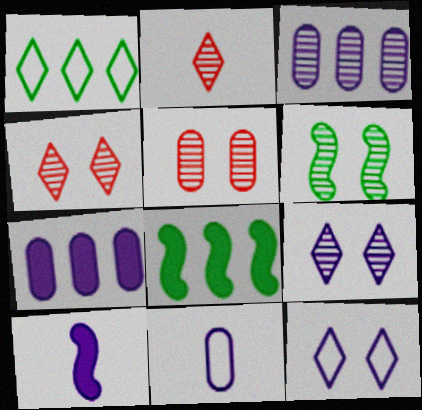[[1, 5, 10], 
[2, 3, 6], 
[3, 10, 12], 
[4, 8, 11], 
[5, 6, 9]]